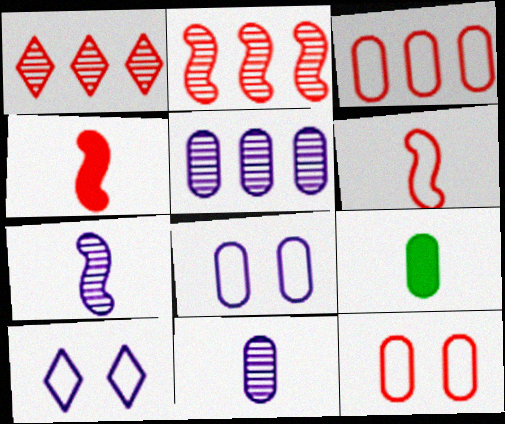[[1, 4, 12], 
[2, 9, 10], 
[5, 9, 12]]